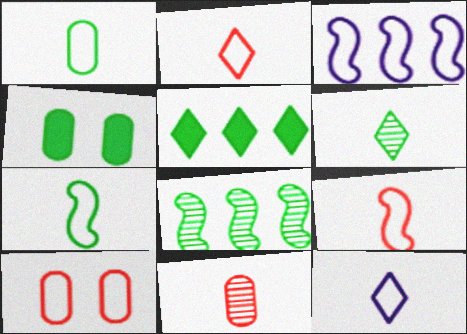[[1, 9, 12]]